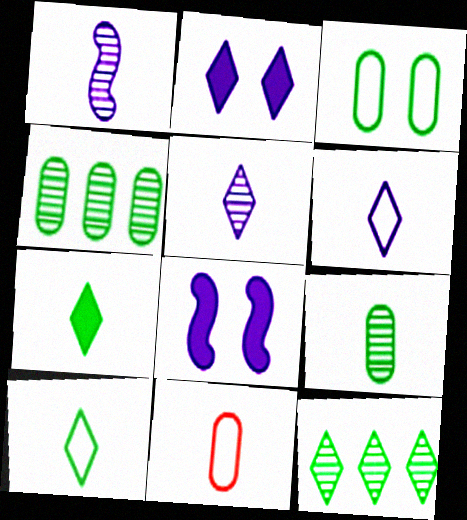[[1, 7, 11], 
[8, 11, 12]]